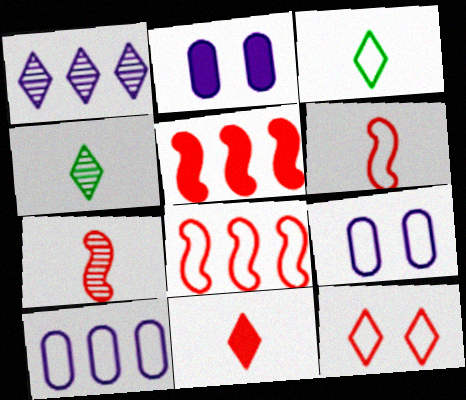[[2, 4, 8], 
[3, 8, 9], 
[4, 5, 9]]